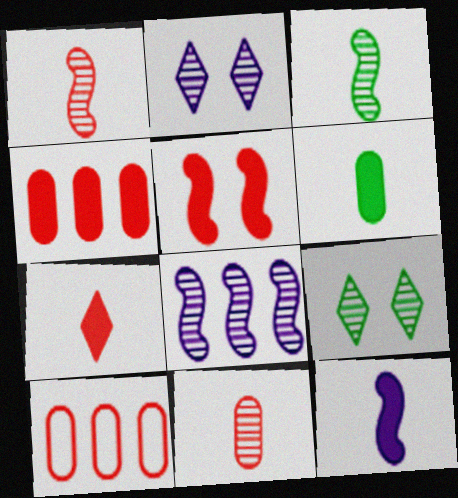[[4, 5, 7], 
[6, 7, 12], 
[8, 9, 11], 
[9, 10, 12]]